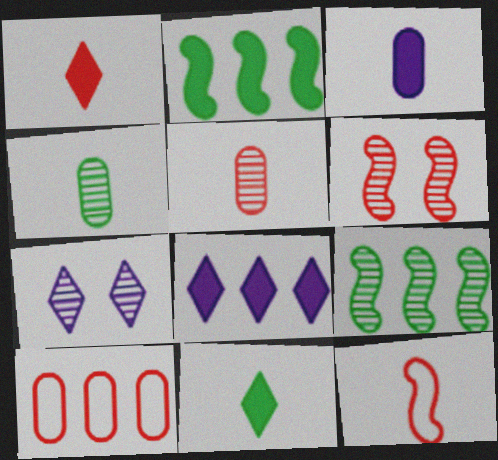[[1, 5, 12], 
[1, 6, 10], 
[5, 7, 9], 
[8, 9, 10]]